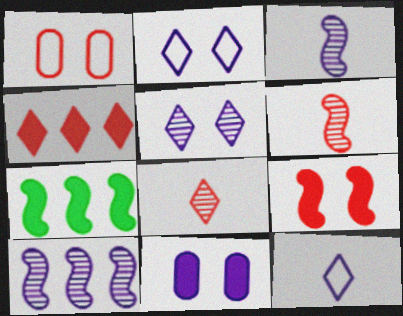[[1, 4, 6], 
[10, 11, 12]]